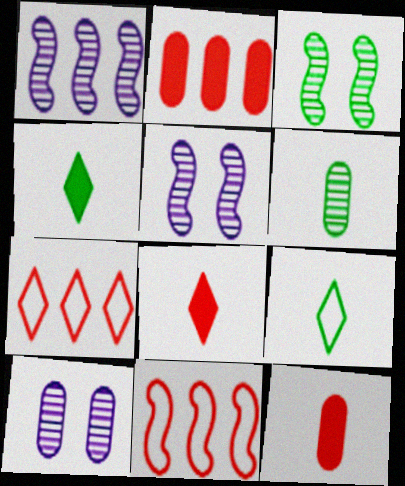[[2, 5, 9], 
[4, 10, 11]]